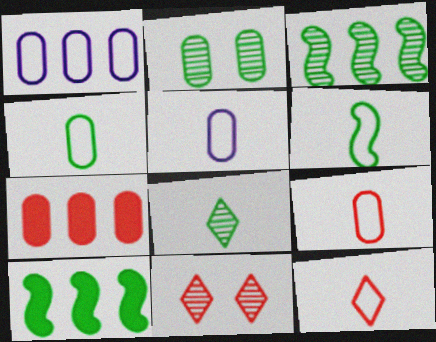[[2, 3, 8], 
[2, 5, 7], 
[4, 5, 9], 
[5, 6, 12], 
[5, 10, 11]]